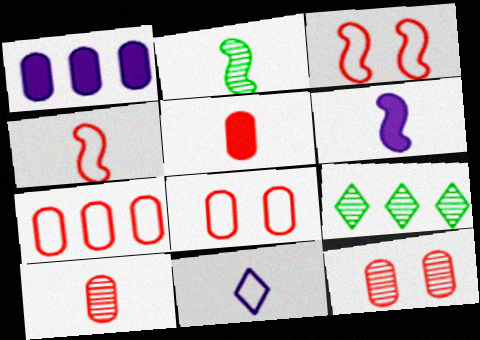[[2, 4, 6], 
[2, 5, 11], 
[5, 7, 12], 
[6, 8, 9]]